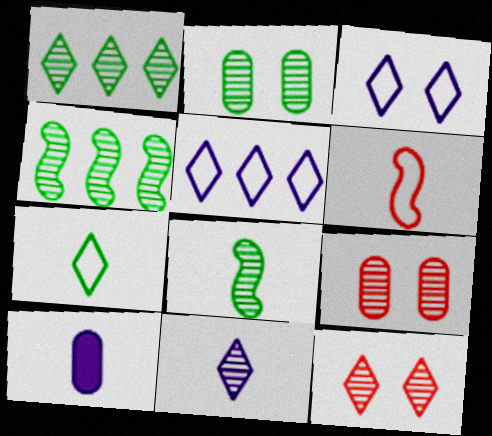[[1, 2, 8], 
[1, 11, 12], 
[4, 9, 11]]